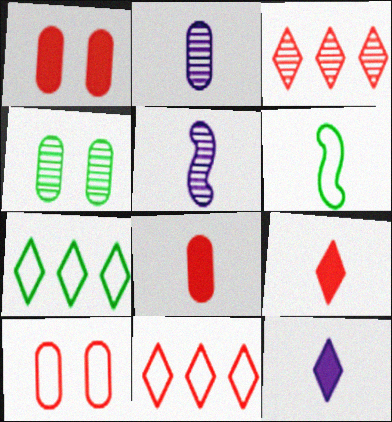[[1, 5, 7], 
[2, 6, 9], 
[3, 4, 5]]